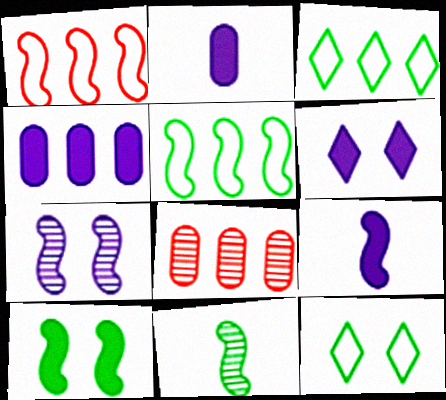[[4, 6, 9], 
[5, 10, 11], 
[8, 9, 12]]